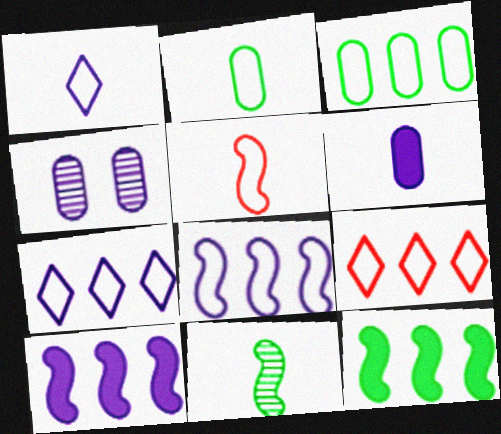[[1, 2, 5], 
[1, 4, 10], 
[3, 8, 9]]